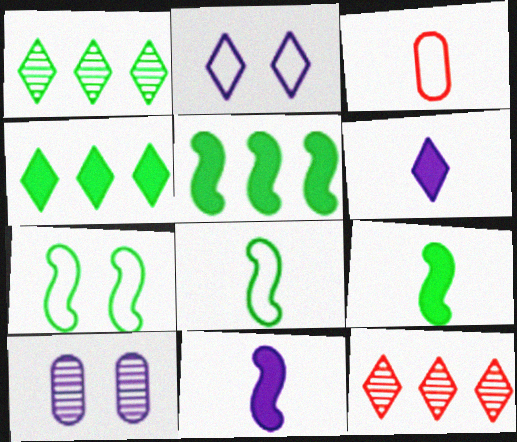[]